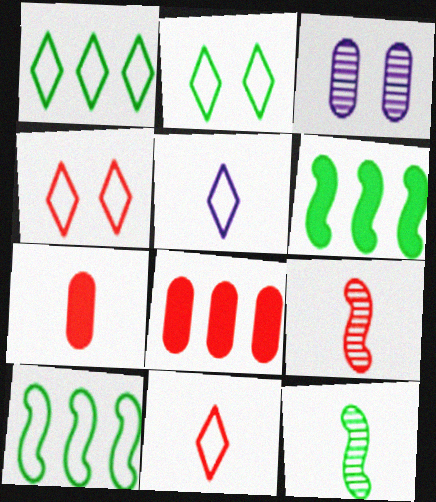[[1, 4, 5], 
[3, 6, 11], 
[4, 8, 9], 
[5, 7, 12], 
[7, 9, 11]]